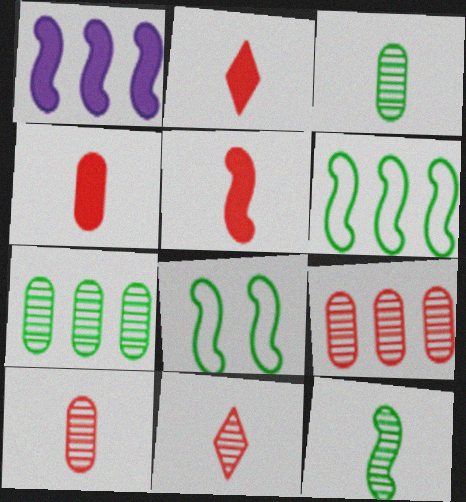[[2, 4, 5]]